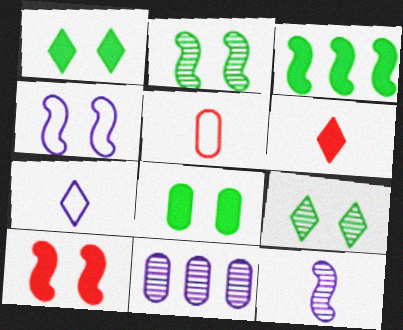[[2, 4, 10], 
[5, 8, 11]]